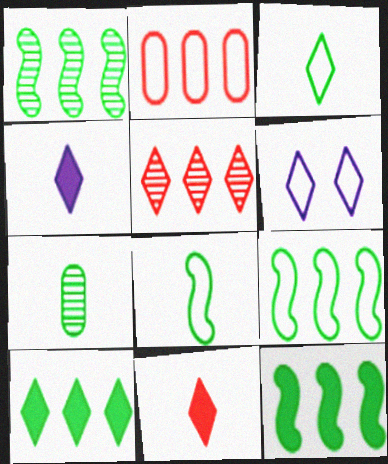[[1, 9, 12], 
[2, 6, 8]]